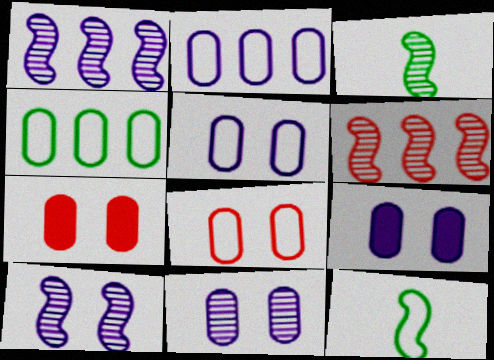[[3, 6, 10], 
[5, 9, 11]]